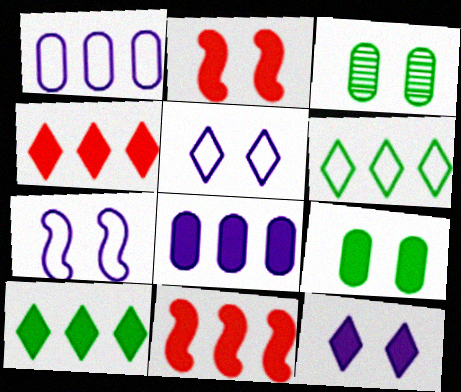[[2, 3, 5], 
[2, 9, 12], 
[8, 10, 11]]